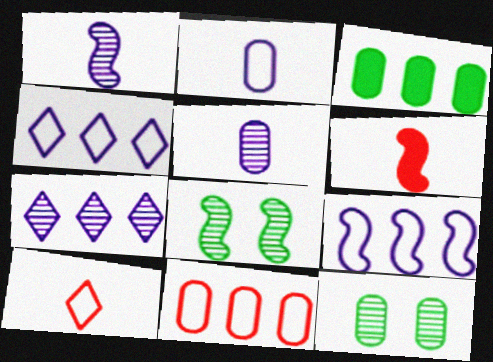[[4, 6, 12], 
[6, 8, 9]]